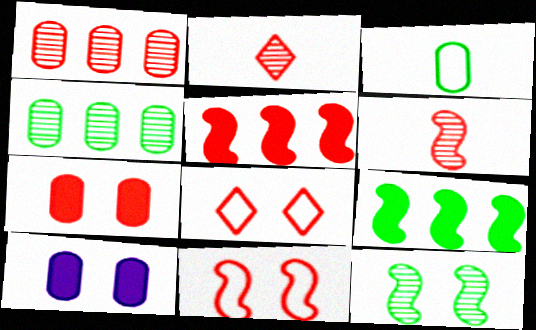[[1, 3, 10], 
[5, 6, 11], 
[8, 10, 12]]